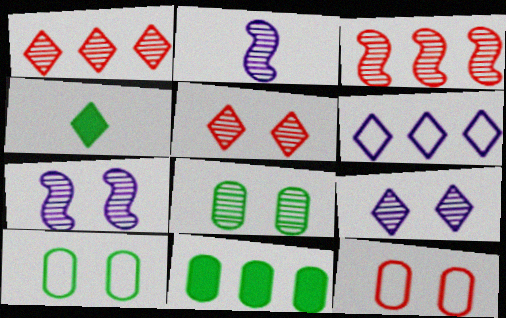[[1, 2, 8], 
[3, 6, 11], 
[4, 5, 6], 
[5, 7, 8]]